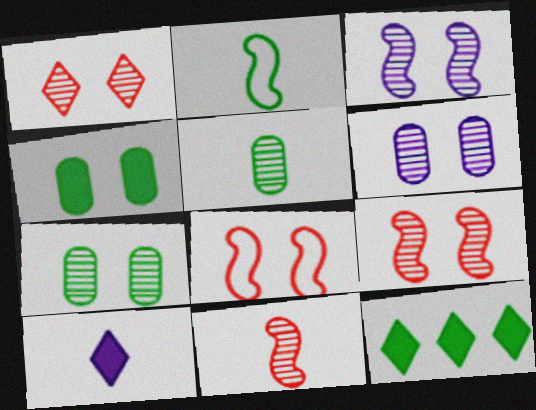[[1, 3, 7], 
[2, 7, 12]]